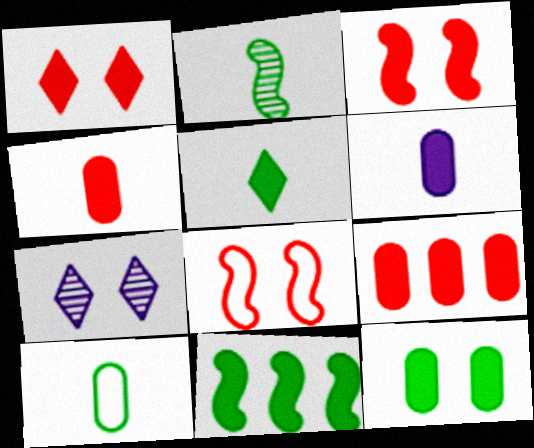[[1, 6, 11], 
[2, 5, 10], 
[5, 11, 12], 
[6, 9, 12], 
[7, 8, 12]]